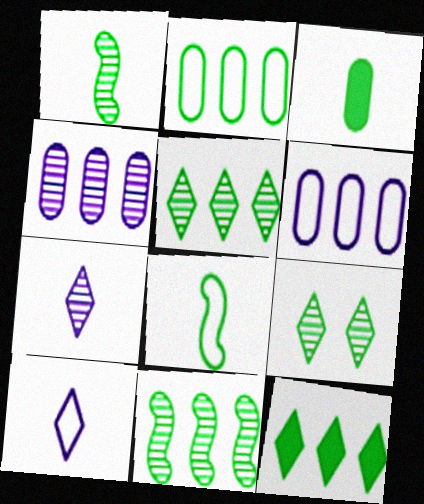[[2, 11, 12]]